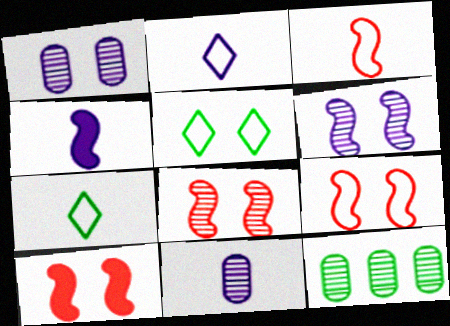[[1, 5, 10], 
[2, 4, 11], 
[2, 10, 12], 
[8, 9, 10]]